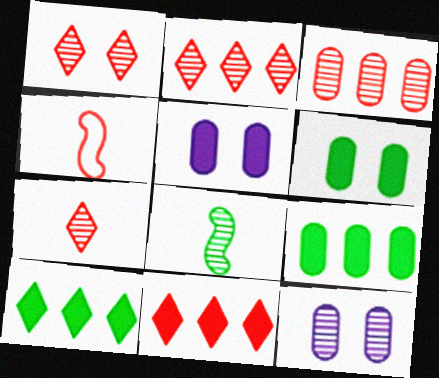[[1, 2, 7], 
[2, 8, 12], 
[4, 10, 12]]